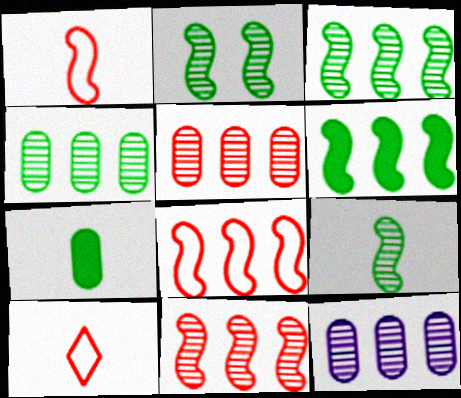[[2, 3, 9], 
[4, 5, 12]]